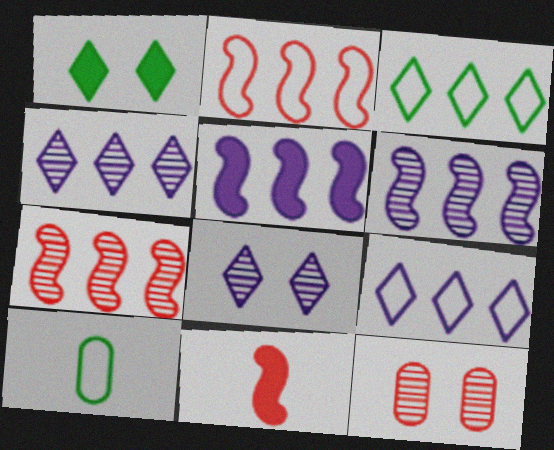[]